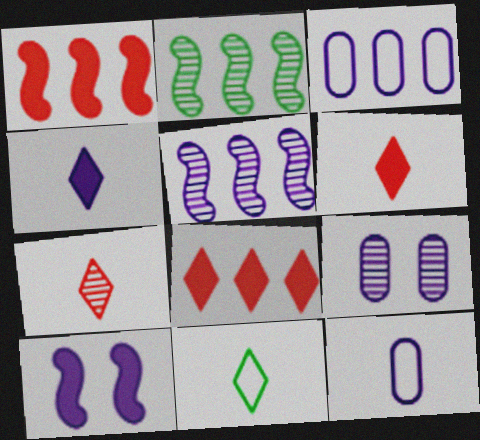[[1, 9, 11], 
[2, 3, 8], 
[2, 7, 9], 
[4, 7, 11]]